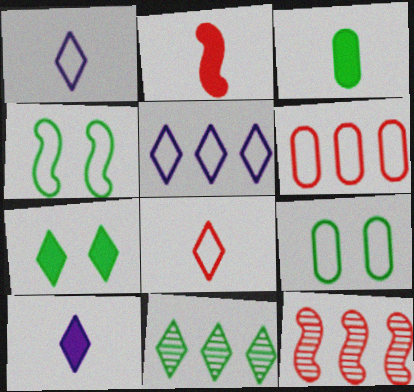[[1, 4, 6], 
[2, 3, 10], 
[3, 4, 11], 
[9, 10, 12]]